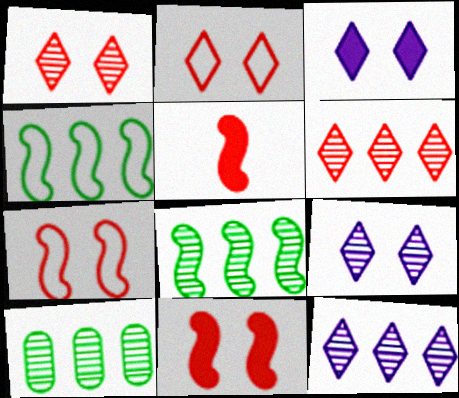[]